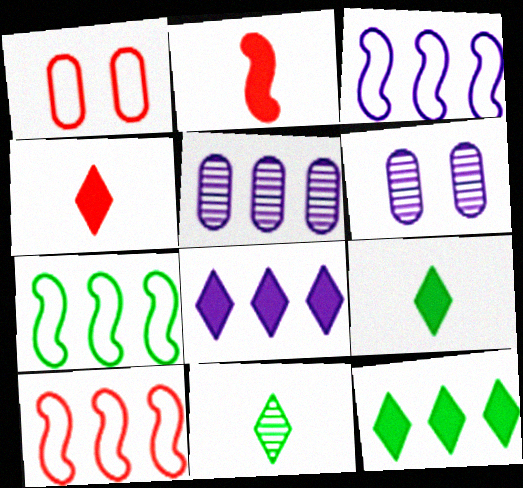[[3, 5, 8], 
[3, 7, 10], 
[4, 6, 7], 
[5, 10, 12], 
[6, 9, 10]]